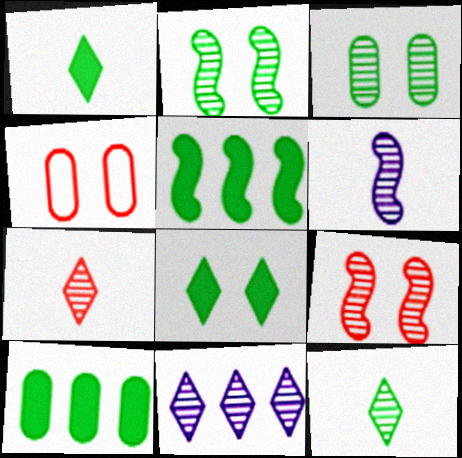[]